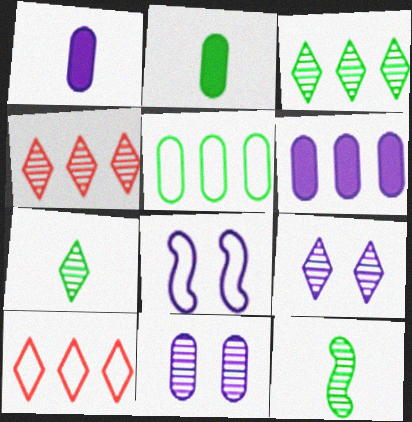[[2, 4, 8], 
[4, 7, 9], 
[4, 11, 12]]